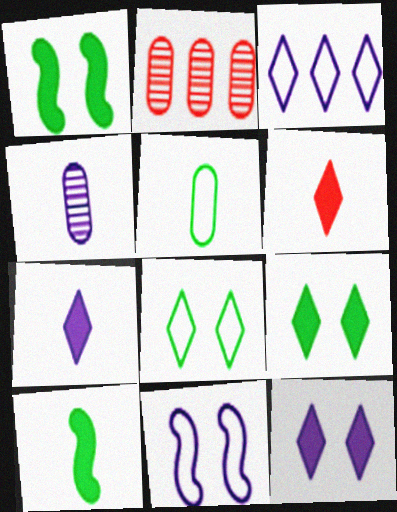[]